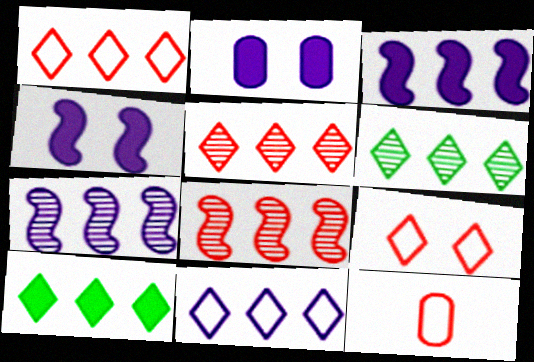[[4, 6, 12], 
[5, 10, 11]]